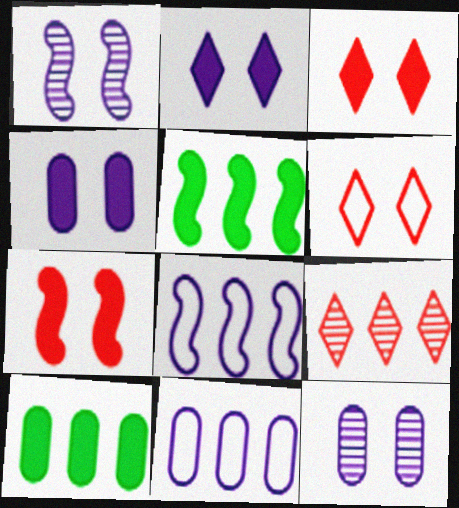[[5, 9, 11], 
[8, 9, 10]]